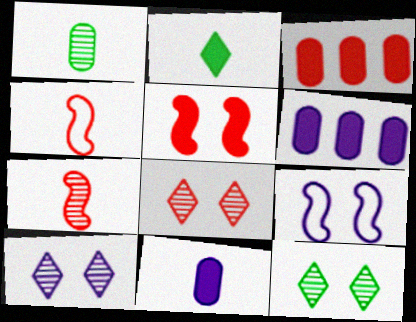[[2, 5, 6], 
[3, 4, 8], 
[4, 6, 12], 
[8, 10, 12]]